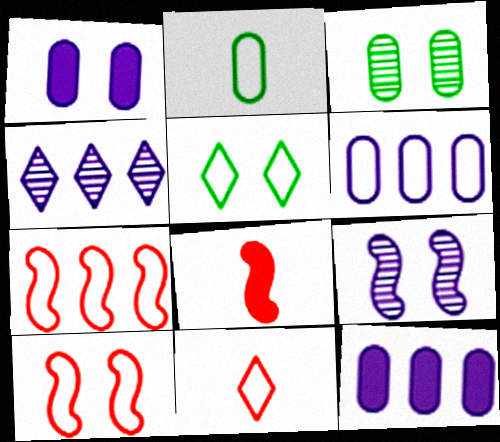[]